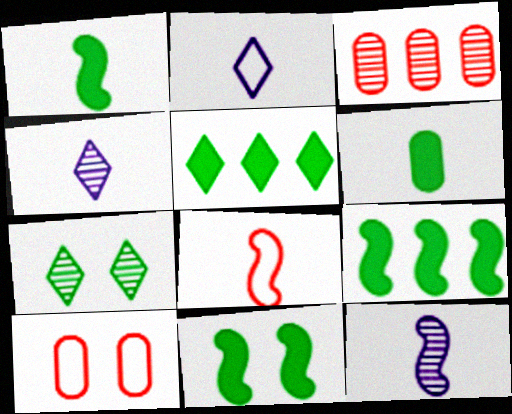[[1, 8, 12], 
[1, 9, 11], 
[2, 3, 11], 
[3, 7, 12], 
[4, 6, 8], 
[4, 9, 10], 
[5, 6, 11], 
[5, 10, 12]]